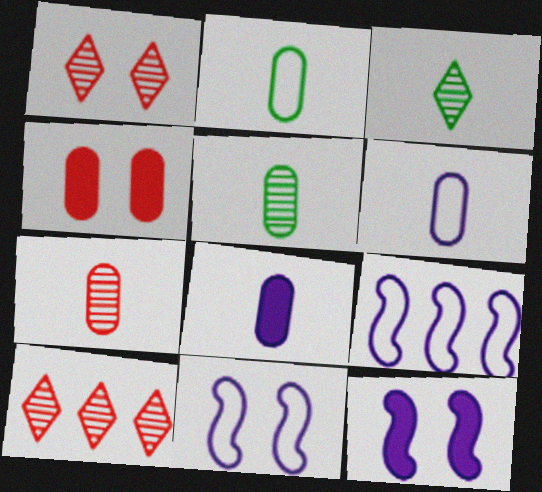[[2, 7, 8], 
[2, 10, 12], 
[3, 4, 9]]